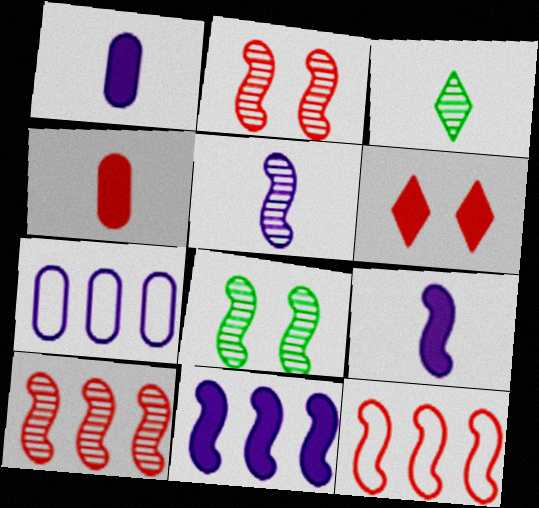[[5, 8, 10], 
[8, 9, 12]]